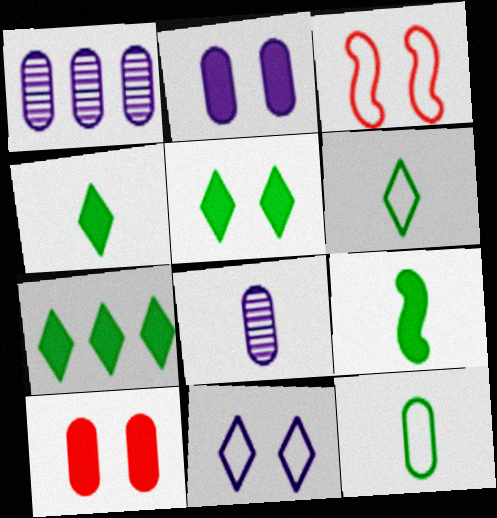[[1, 3, 4], 
[1, 10, 12], 
[3, 7, 8], 
[4, 5, 7]]